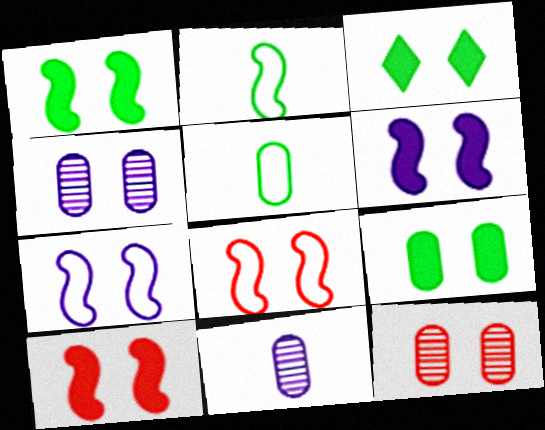[[1, 3, 9], 
[1, 6, 10], 
[3, 4, 8], 
[3, 7, 12]]